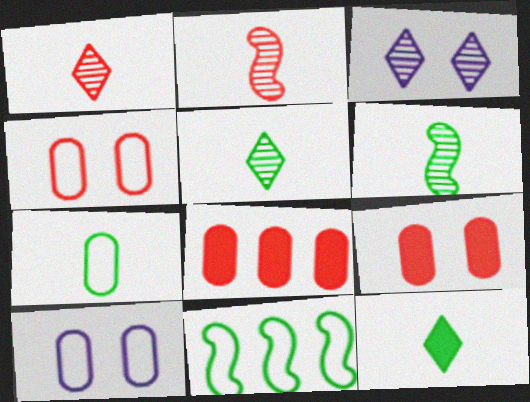[[6, 7, 12]]